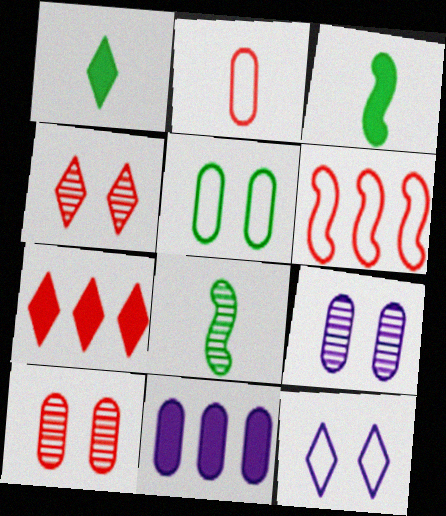[[1, 6, 9]]